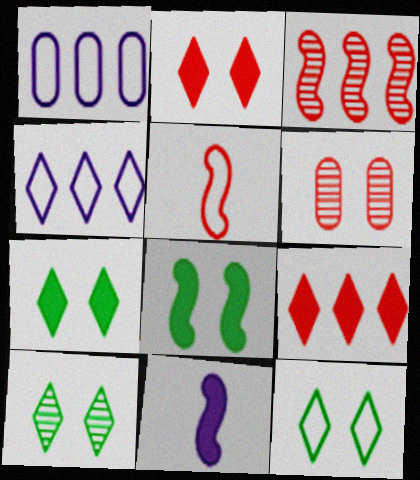[[1, 5, 12], 
[5, 6, 9], 
[7, 10, 12]]